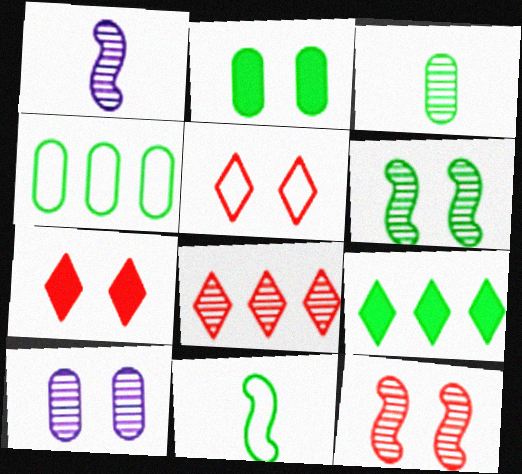[[1, 4, 7], 
[2, 3, 4]]